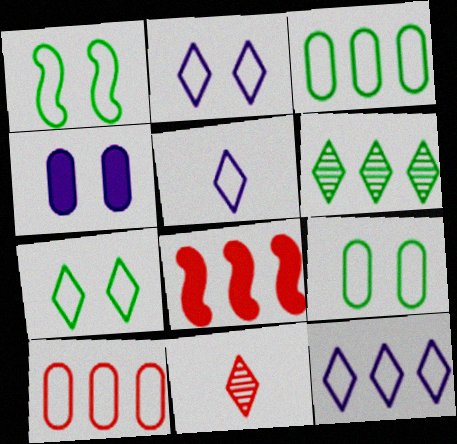[[1, 5, 10], 
[1, 7, 9], 
[2, 5, 12]]